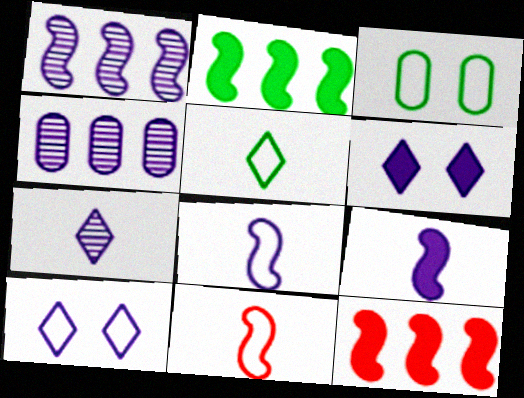[[3, 7, 12], 
[4, 6, 8], 
[4, 9, 10]]